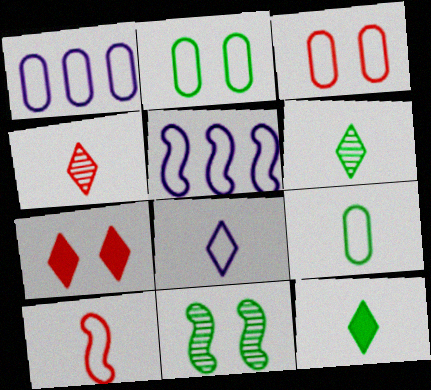[[1, 3, 9], 
[4, 8, 12], 
[8, 9, 10]]